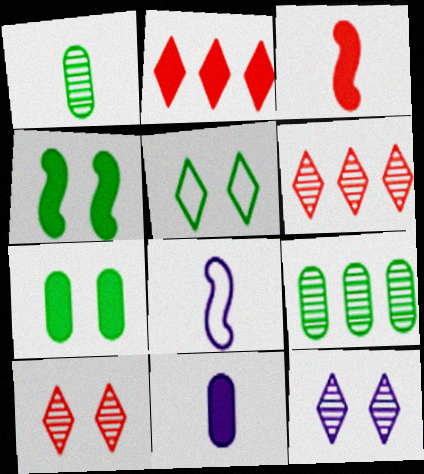[[2, 4, 11], 
[6, 7, 8]]